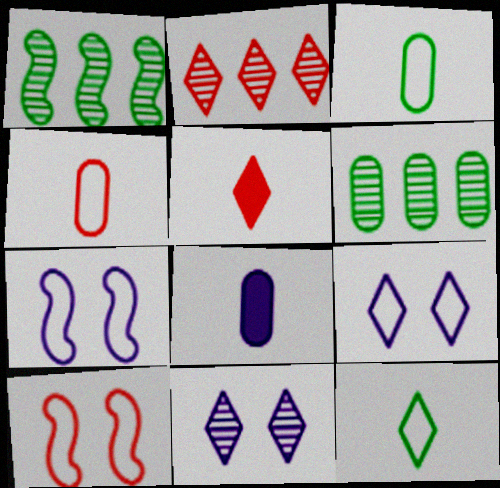[[5, 6, 7]]